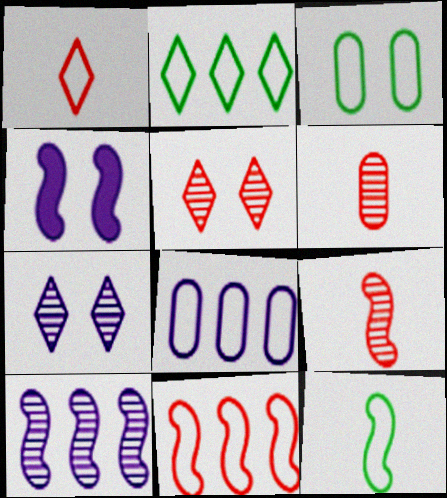[[2, 3, 12], 
[2, 4, 6], 
[2, 8, 11], 
[3, 4, 5]]